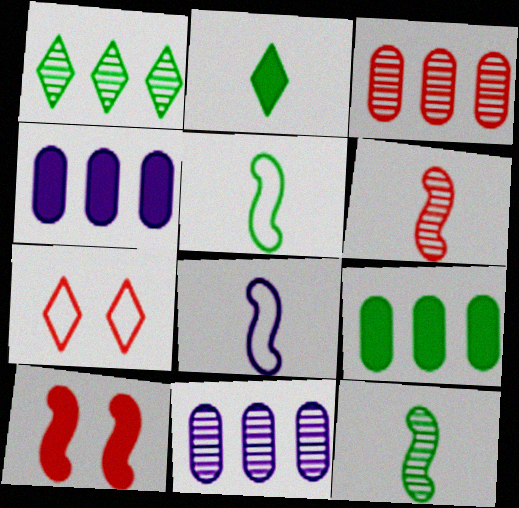[[2, 4, 10], 
[4, 7, 12]]